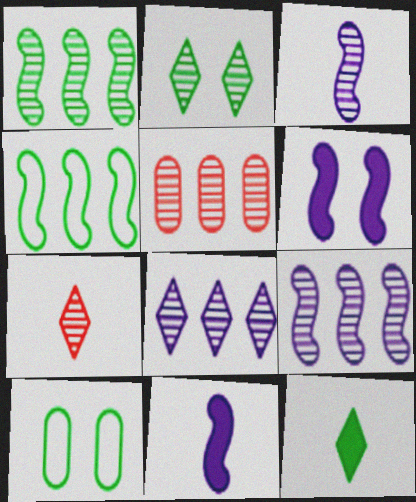[[1, 5, 8], 
[1, 10, 12], 
[2, 3, 5], 
[2, 7, 8]]